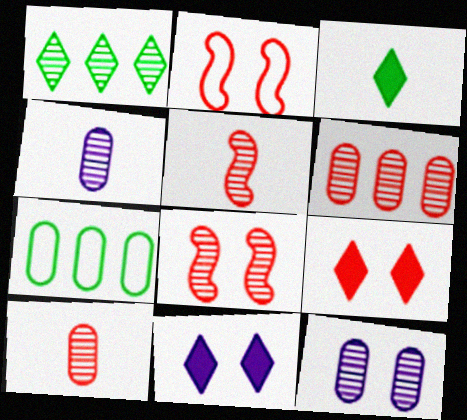[[1, 4, 8], 
[1, 5, 12], 
[5, 7, 11]]